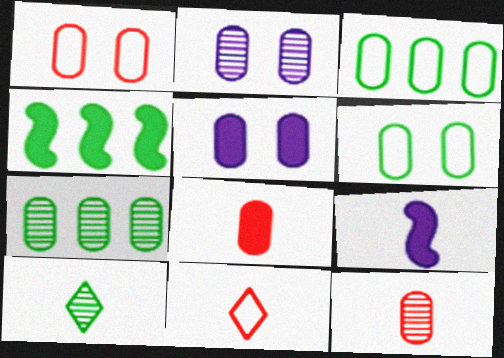[[2, 3, 8], 
[2, 4, 11], 
[2, 7, 12], 
[3, 5, 12], 
[4, 6, 10]]